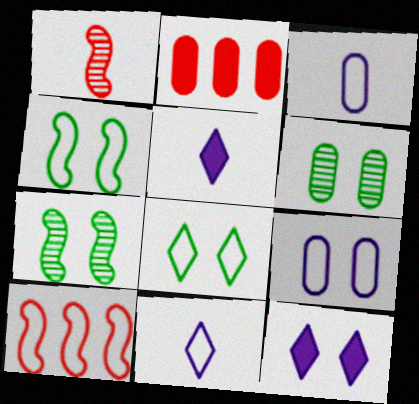[[2, 3, 6], 
[2, 7, 11], 
[3, 8, 10], 
[5, 6, 10]]